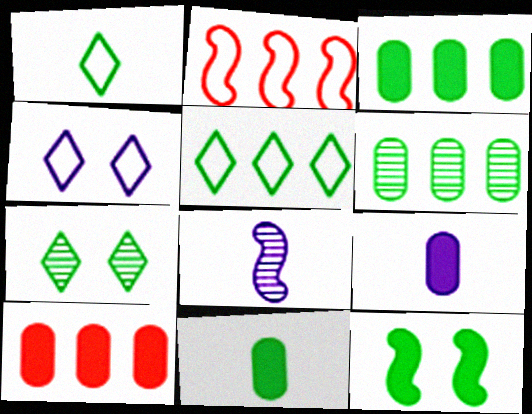[[1, 6, 12], 
[2, 7, 9], 
[2, 8, 12]]